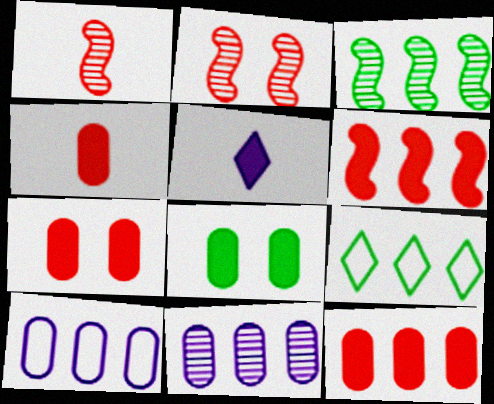[[4, 7, 12], 
[5, 6, 8], 
[6, 9, 11]]